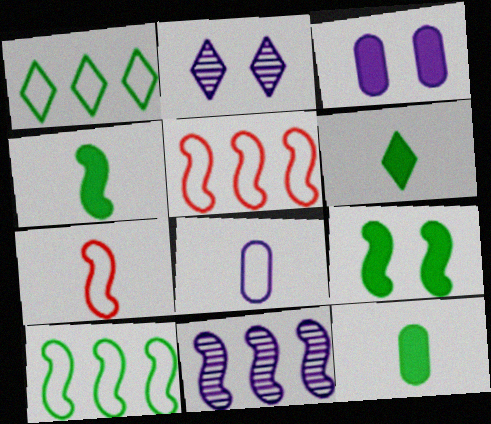[[2, 5, 12], 
[4, 6, 12], 
[7, 9, 11]]